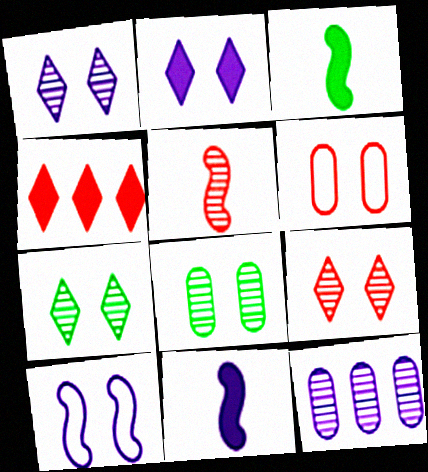[[1, 7, 9], 
[4, 5, 6], 
[5, 7, 12]]